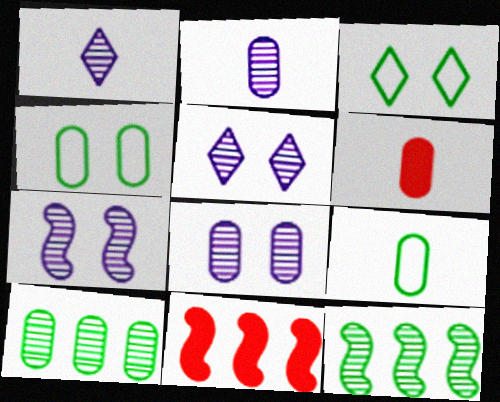[[1, 4, 11], 
[2, 3, 11], 
[2, 6, 9], 
[5, 7, 8], 
[5, 9, 11]]